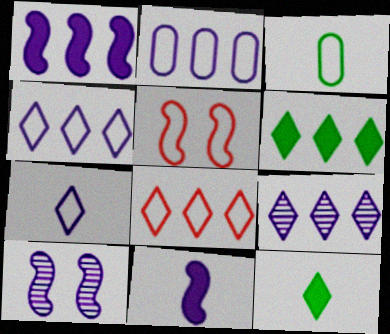[[1, 2, 9], 
[3, 4, 5], 
[6, 8, 9]]